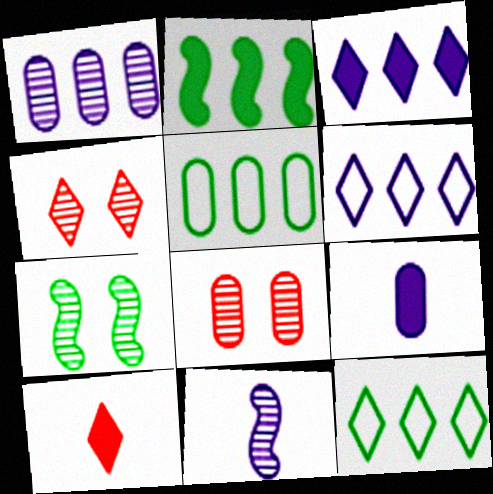[[5, 8, 9]]